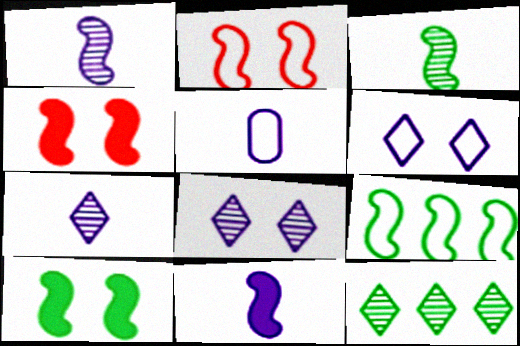[[1, 4, 9], 
[3, 9, 10], 
[4, 5, 12], 
[5, 7, 11]]